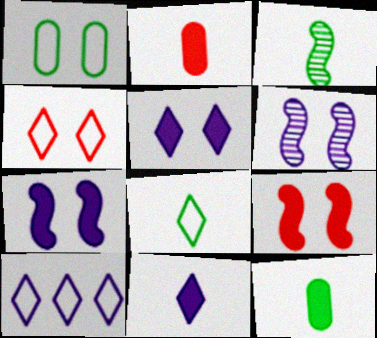[[3, 8, 12], 
[4, 8, 10]]